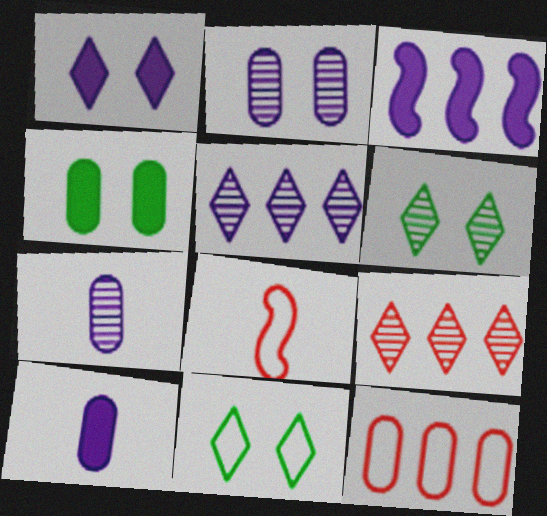[[1, 3, 10], 
[4, 5, 8], 
[4, 7, 12]]